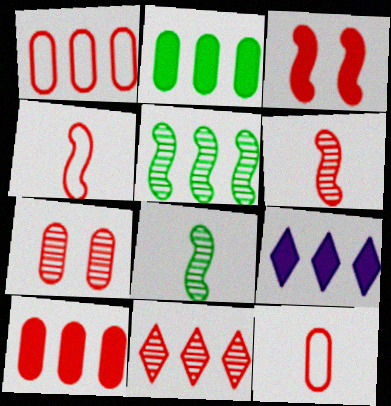[[1, 5, 9], 
[3, 11, 12], 
[6, 7, 11], 
[7, 10, 12]]